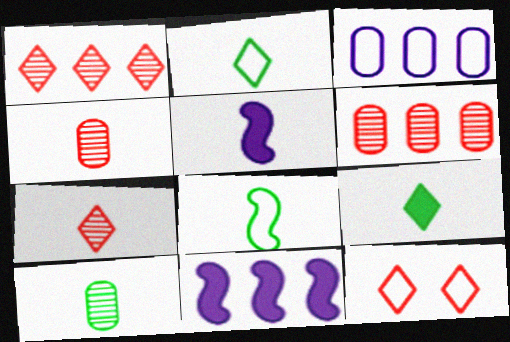[[2, 4, 5], 
[3, 8, 12], 
[8, 9, 10], 
[10, 11, 12]]